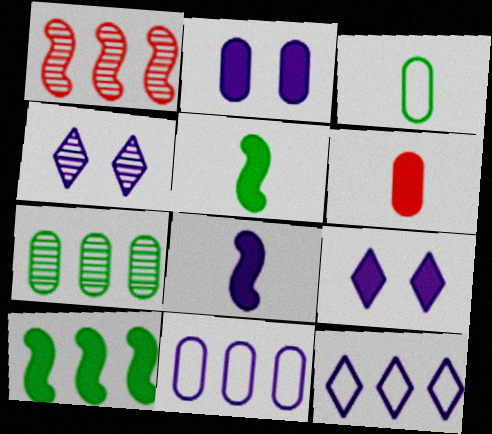[[1, 3, 9], 
[4, 8, 11], 
[6, 9, 10]]